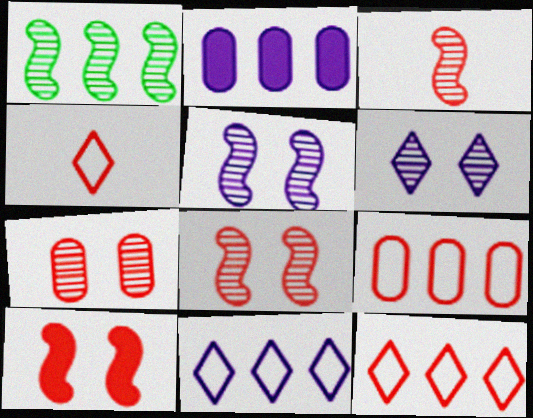[[1, 2, 12], 
[1, 3, 5]]